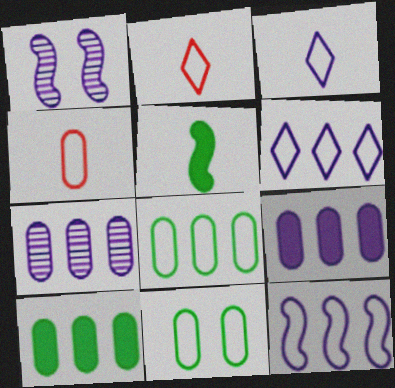[[1, 2, 10], 
[1, 3, 9], 
[2, 11, 12]]